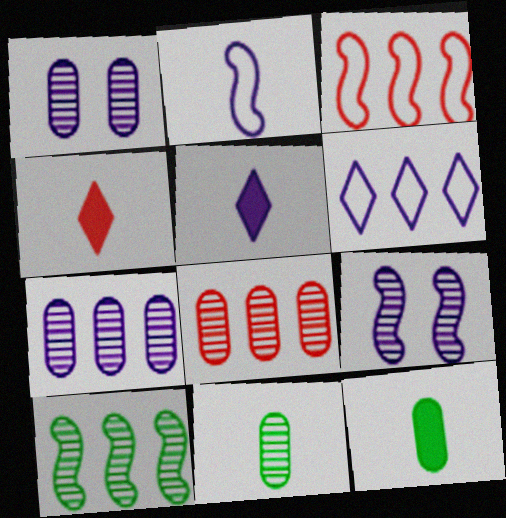[[1, 8, 11], 
[2, 4, 11]]